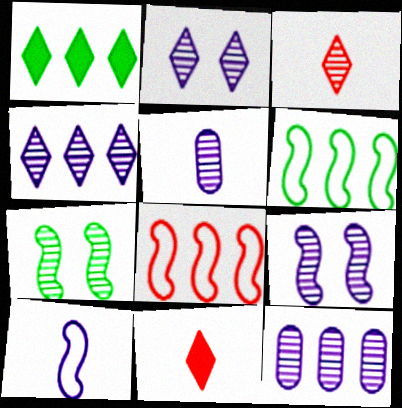[[1, 8, 12], 
[3, 7, 12], 
[4, 5, 9]]